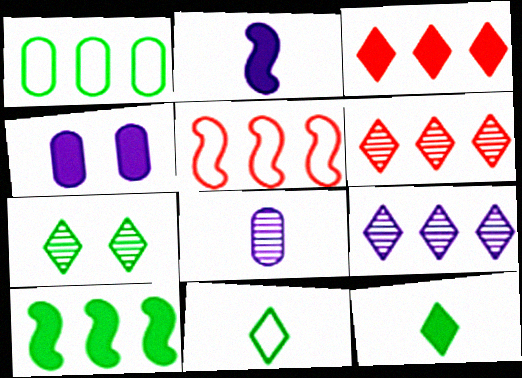[]